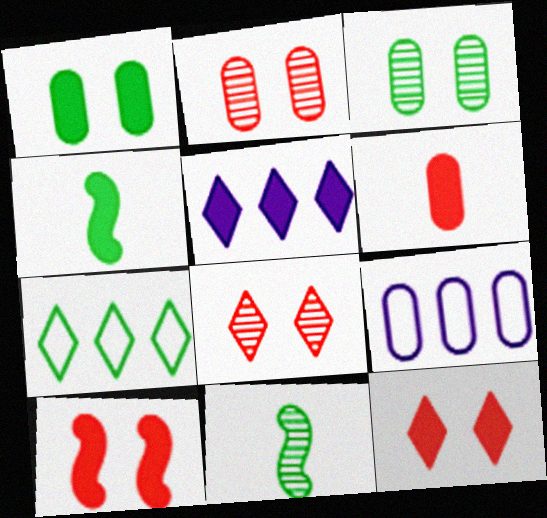[[1, 7, 11], 
[3, 4, 7], 
[3, 6, 9], 
[4, 8, 9], 
[9, 11, 12]]